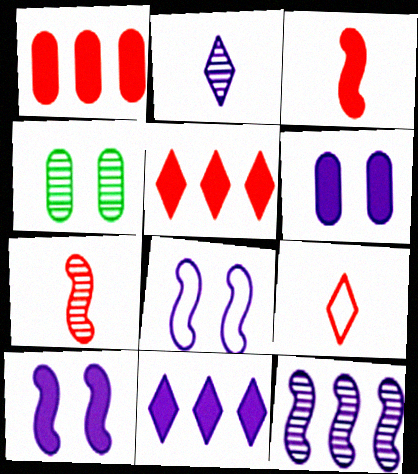[]